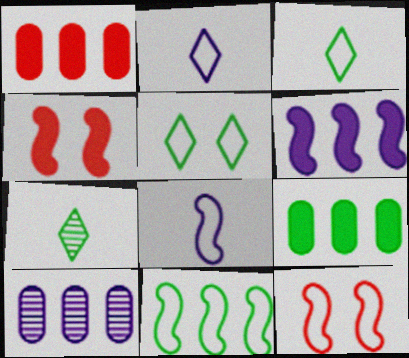[[3, 4, 10], 
[8, 11, 12]]